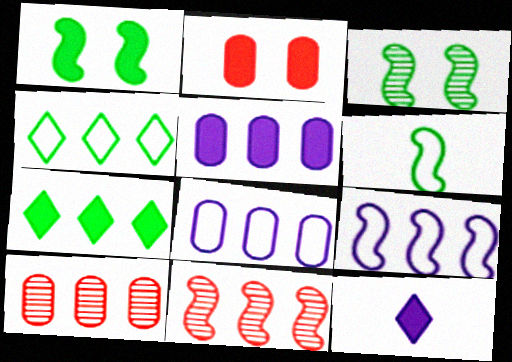[[4, 5, 11], 
[7, 8, 11], 
[7, 9, 10]]